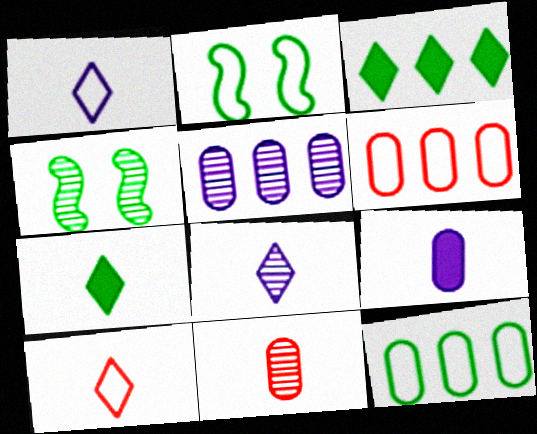[[1, 2, 6], 
[4, 7, 12], 
[7, 8, 10]]